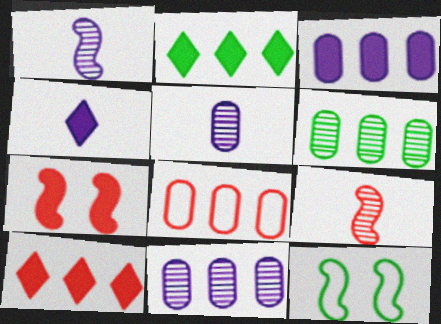[[3, 6, 8], 
[5, 10, 12]]